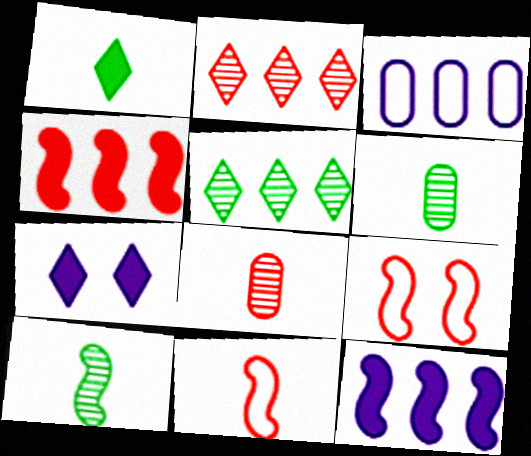[[3, 4, 5], 
[9, 10, 12]]